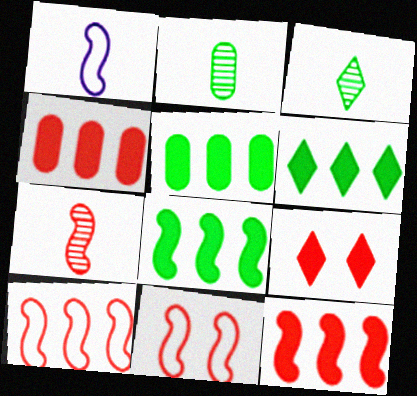[[5, 6, 8], 
[7, 11, 12]]